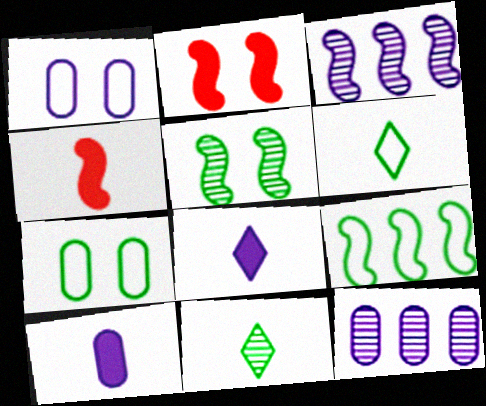[[1, 3, 8], 
[1, 10, 12], 
[2, 6, 12], 
[6, 7, 9]]